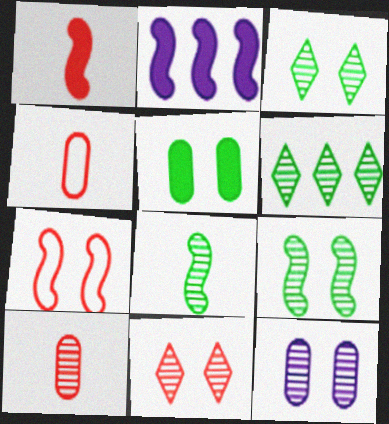[[2, 3, 4], 
[2, 7, 8], 
[9, 11, 12]]